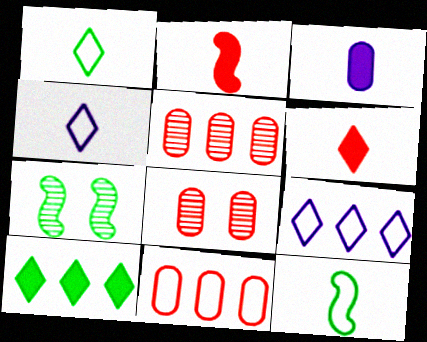[]